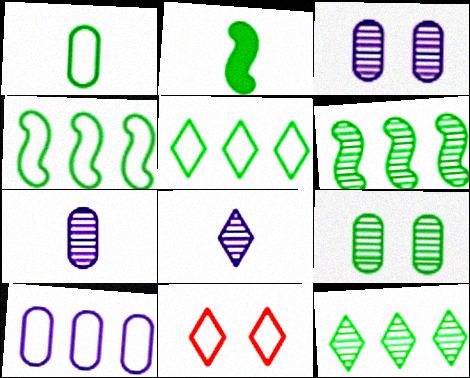[[2, 5, 9]]